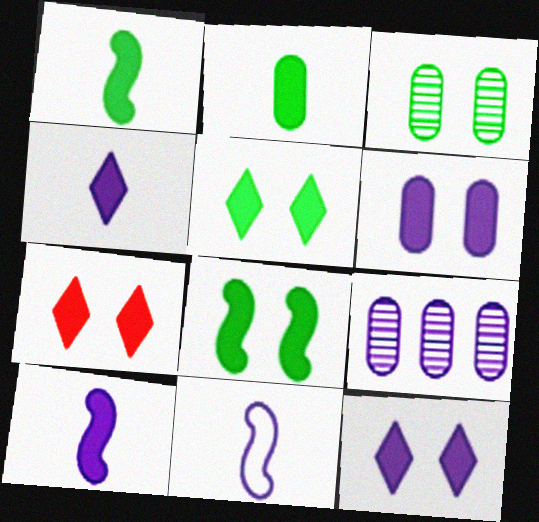[[5, 7, 12], 
[6, 7, 8], 
[9, 11, 12]]